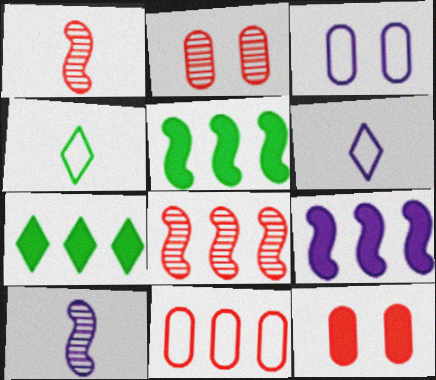[[1, 3, 7], 
[2, 4, 9], 
[2, 5, 6]]